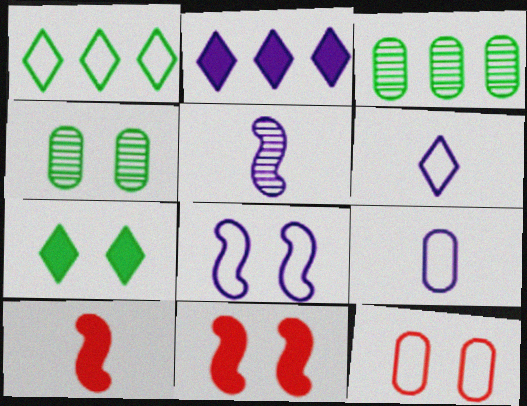[[3, 6, 11]]